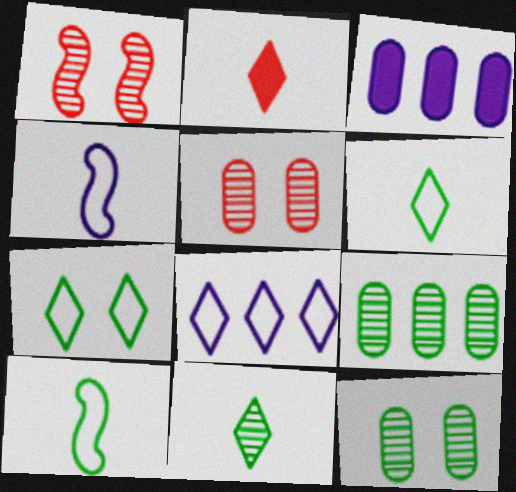[[1, 3, 6]]